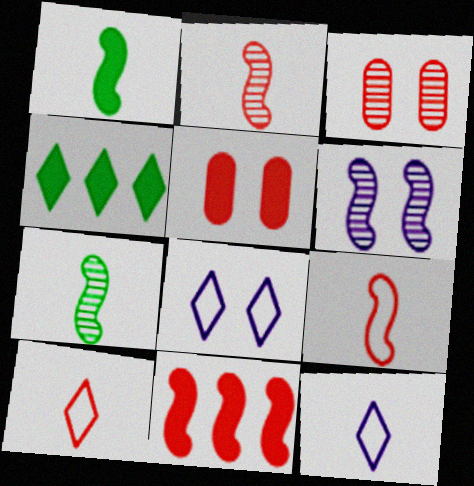[[3, 10, 11]]